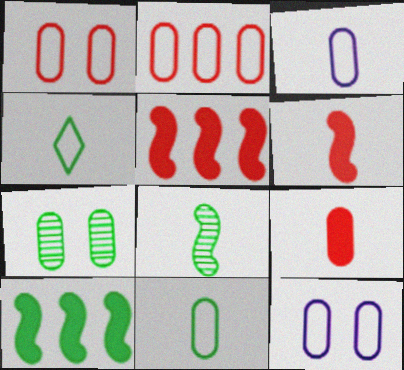[[2, 11, 12], 
[4, 7, 10]]